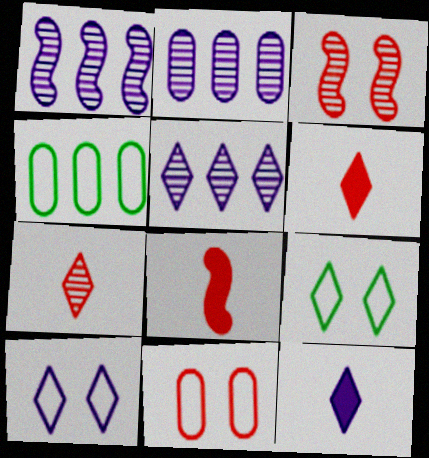[[1, 2, 5], 
[2, 8, 9], 
[3, 4, 12], 
[5, 6, 9], 
[5, 10, 12]]